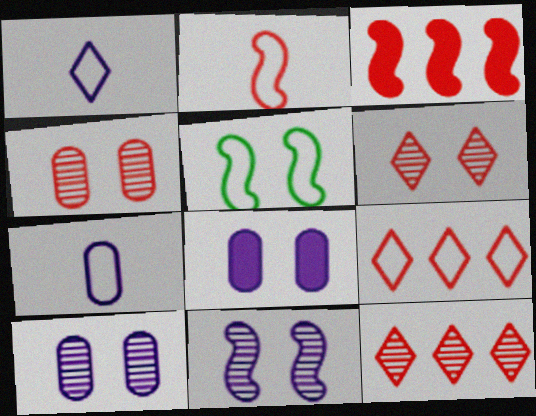[[5, 6, 8], 
[5, 7, 9]]